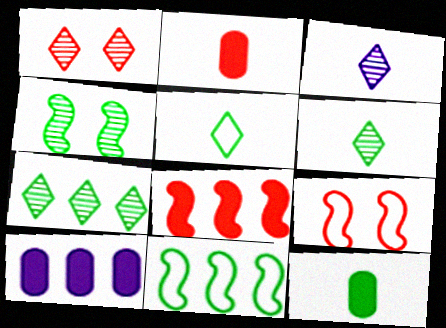[[1, 3, 7], 
[6, 9, 10]]